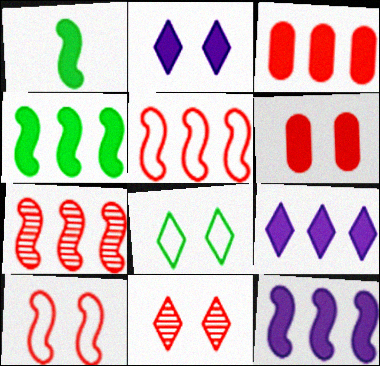[[1, 2, 3], 
[1, 6, 9], 
[2, 8, 11], 
[3, 4, 9], 
[6, 10, 11]]